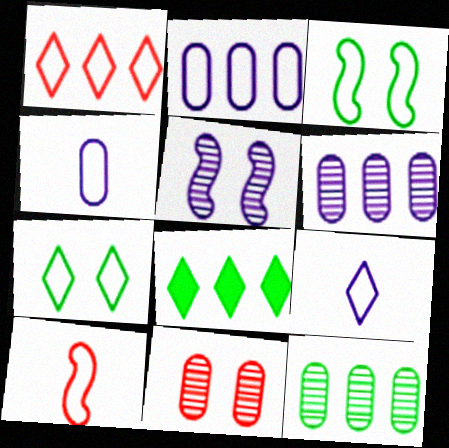[[1, 3, 4], 
[1, 7, 9], 
[2, 7, 10]]